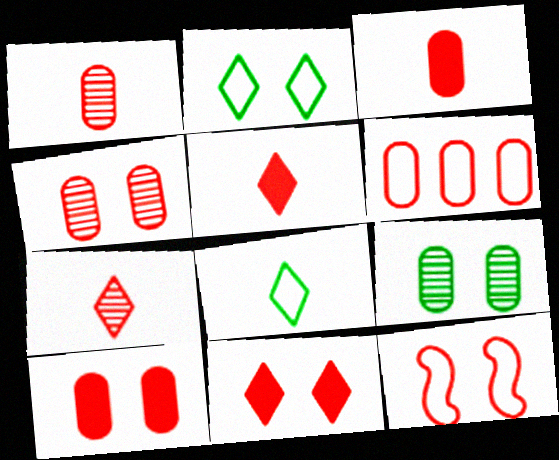[[1, 6, 10], 
[3, 4, 6], 
[4, 11, 12]]